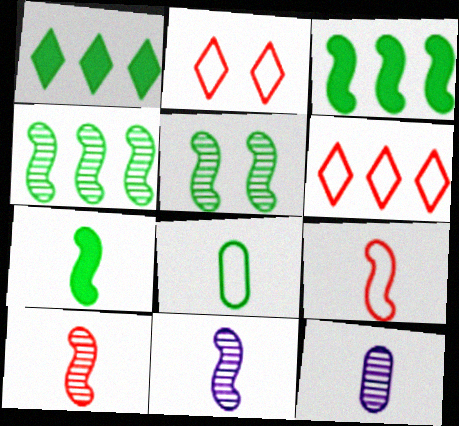[[1, 5, 8], 
[2, 3, 12], 
[7, 9, 11]]